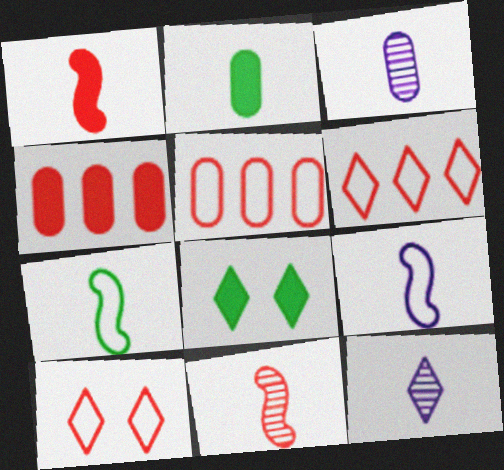[[4, 10, 11], 
[6, 8, 12]]